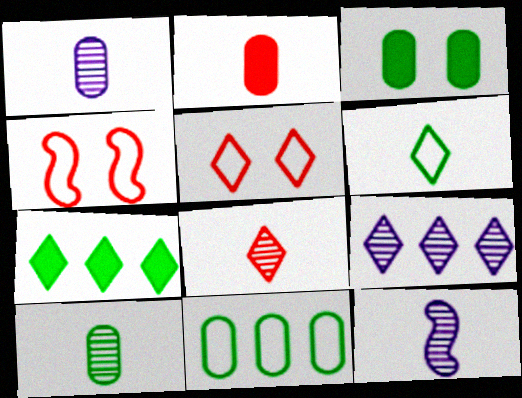[[1, 4, 7], 
[2, 6, 12], 
[3, 10, 11], 
[8, 10, 12]]